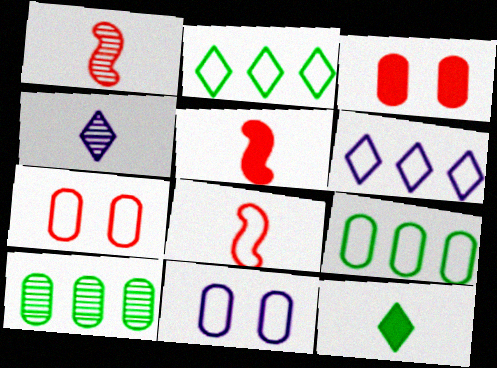[[1, 5, 8], 
[2, 8, 11]]